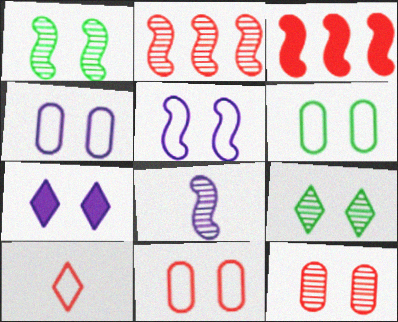[[1, 2, 8], 
[1, 7, 11], 
[3, 10, 12], 
[4, 6, 11]]